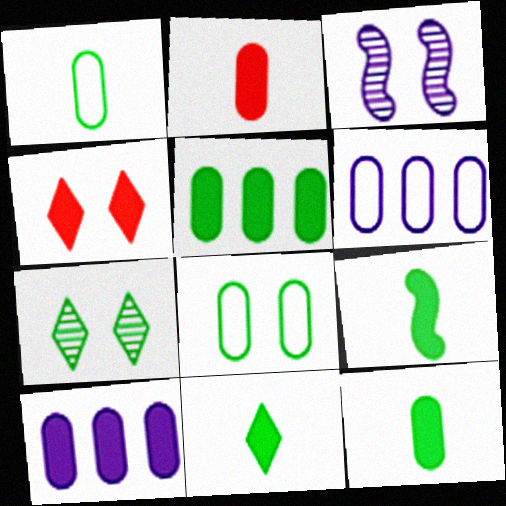[[3, 4, 8], 
[4, 9, 10], 
[9, 11, 12]]